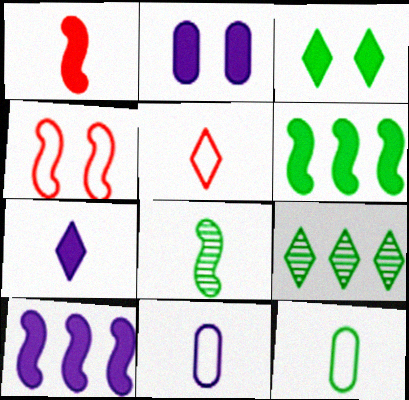[[2, 7, 10], 
[4, 8, 10]]